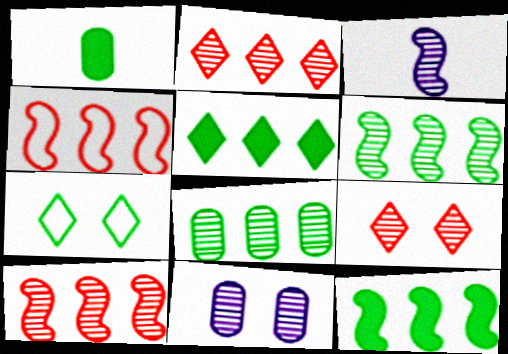[[1, 6, 7], 
[3, 8, 9]]